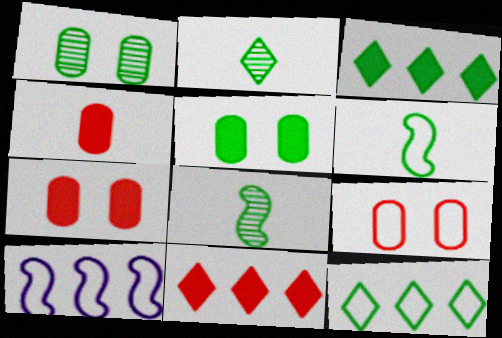[[1, 3, 6], 
[2, 7, 10], 
[5, 8, 12]]